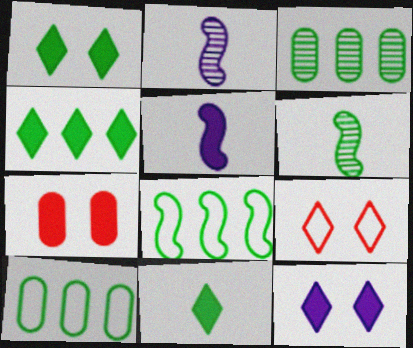[[1, 4, 11], 
[1, 6, 10], 
[3, 4, 8], 
[3, 5, 9], 
[4, 5, 7]]